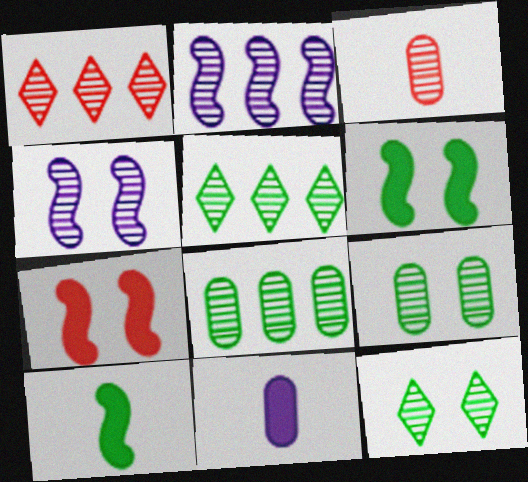[[1, 2, 8], 
[2, 3, 12], 
[3, 4, 5]]